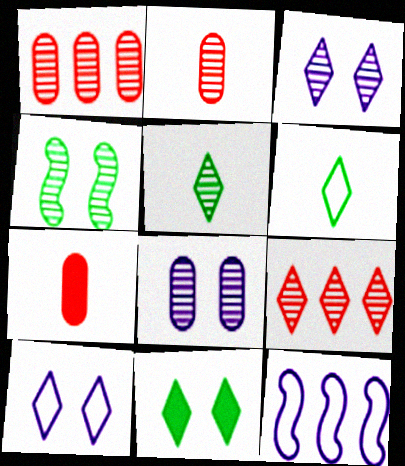[[2, 11, 12], 
[3, 5, 9]]